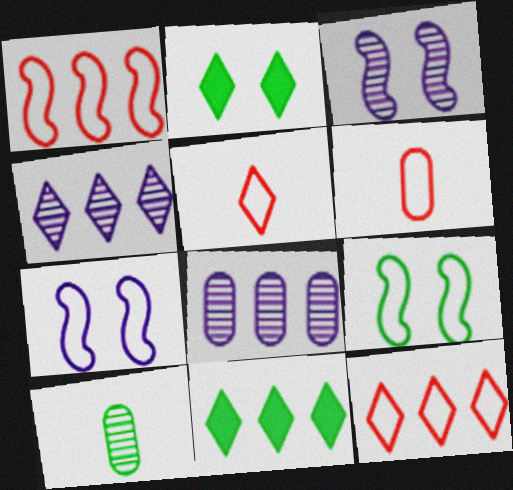[[1, 8, 11], 
[2, 4, 5], 
[3, 6, 11], 
[4, 11, 12], 
[9, 10, 11]]